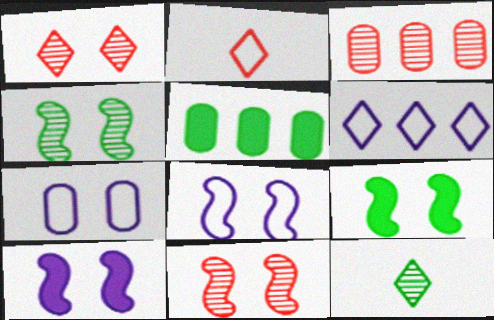[[1, 7, 9], 
[8, 9, 11]]